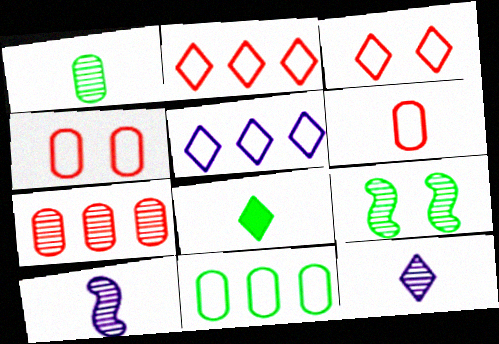[[6, 8, 10], 
[7, 9, 12], 
[8, 9, 11]]